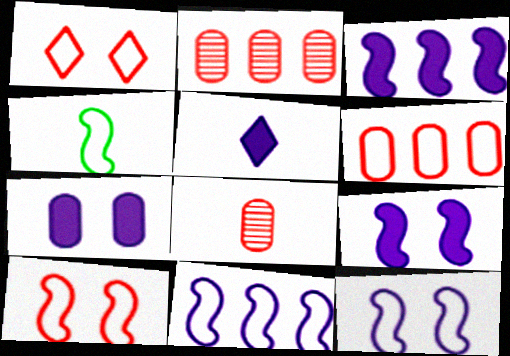[[3, 5, 7], 
[4, 5, 8], 
[4, 10, 11]]